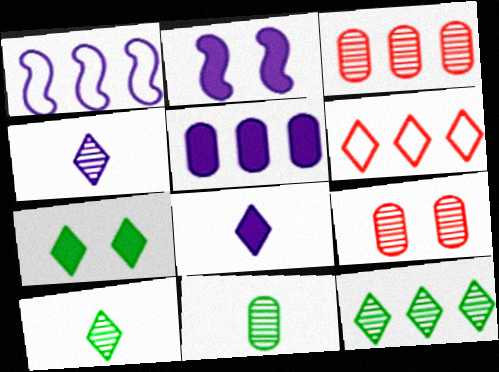[[2, 5, 8], 
[2, 6, 11], 
[4, 6, 7]]